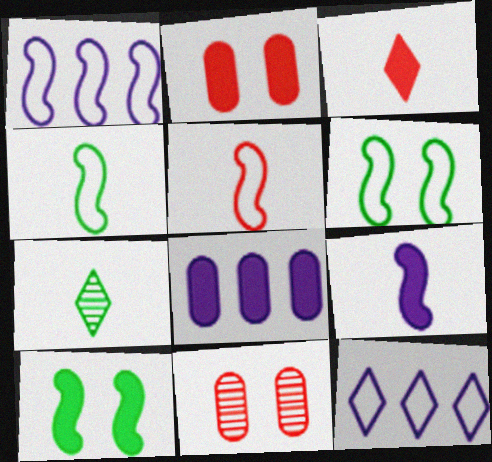[[1, 2, 7], 
[1, 5, 6], 
[3, 8, 10]]